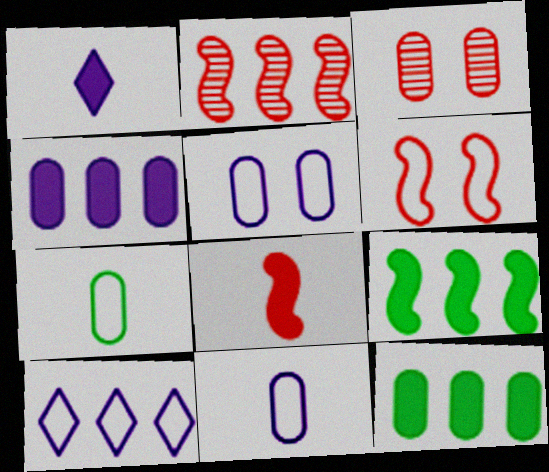[[2, 6, 8], 
[2, 10, 12], 
[3, 4, 7], 
[3, 11, 12], 
[6, 7, 10]]